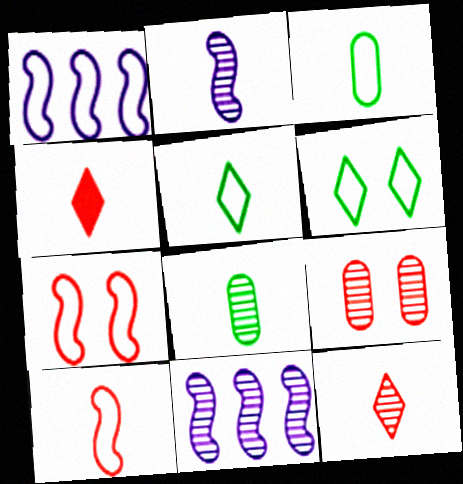[[2, 3, 4], 
[2, 8, 12]]